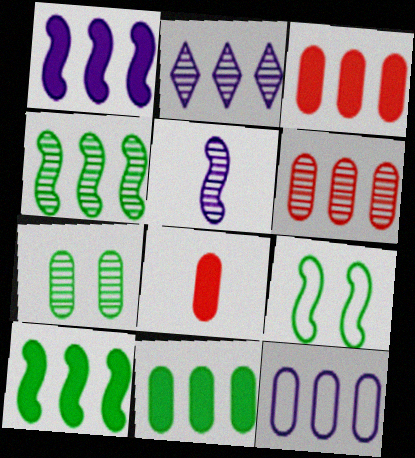[[1, 2, 12], 
[2, 4, 6], 
[2, 8, 9], 
[6, 11, 12], 
[7, 8, 12]]